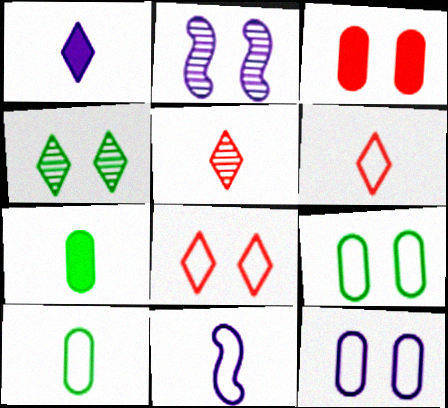[[5, 7, 11], 
[6, 10, 11]]